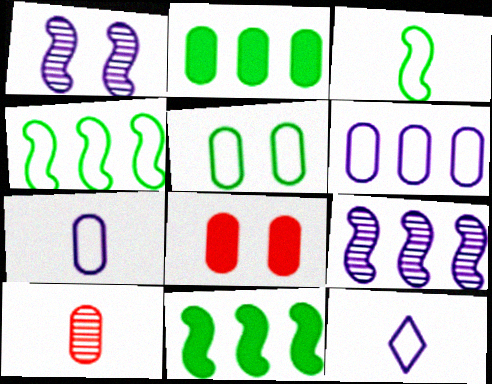[]